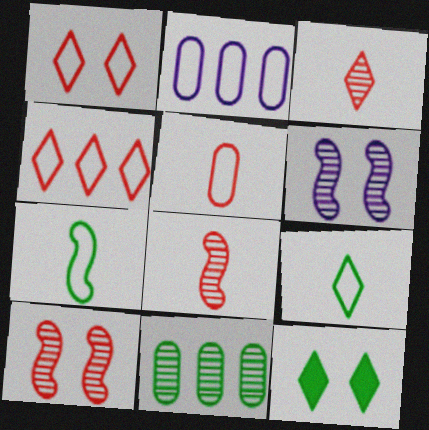[[1, 2, 7], 
[2, 8, 12], 
[3, 6, 11], 
[7, 11, 12]]